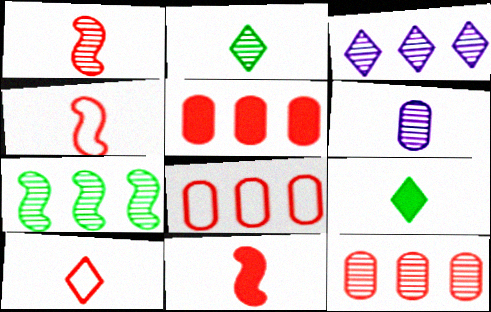[[1, 2, 6], 
[1, 4, 11], 
[3, 7, 12], 
[4, 6, 9], 
[5, 8, 12]]